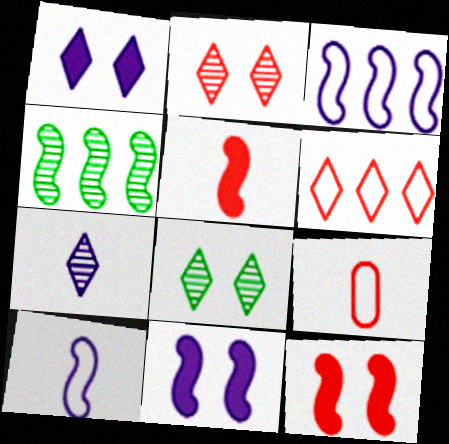[[1, 4, 9], 
[4, 10, 12]]